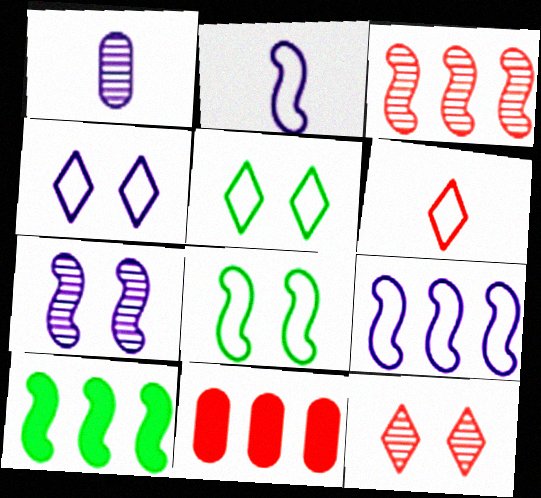[[3, 9, 10]]